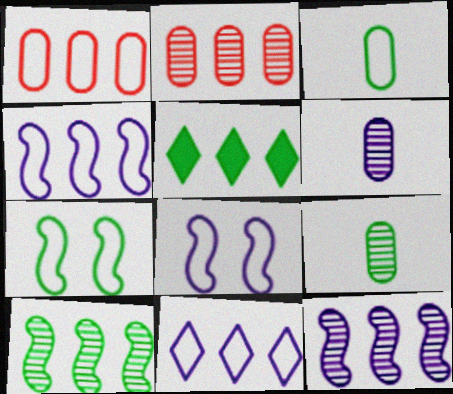[[1, 5, 12], 
[2, 4, 5], 
[5, 7, 9]]